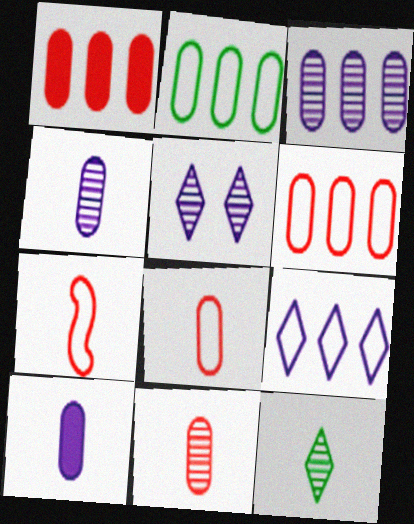[[1, 2, 3], 
[7, 10, 12]]